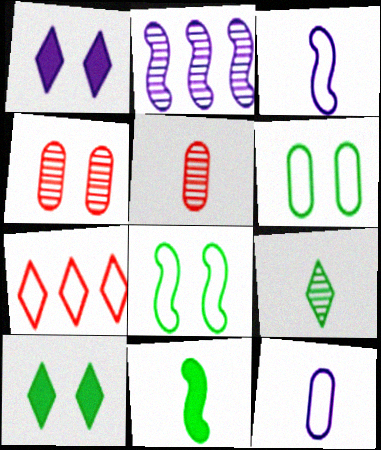[[1, 2, 12], 
[1, 4, 8], 
[1, 7, 9], 
[2, 4, 9], 
[3, 6, 7], 
[7, 8, 12]]